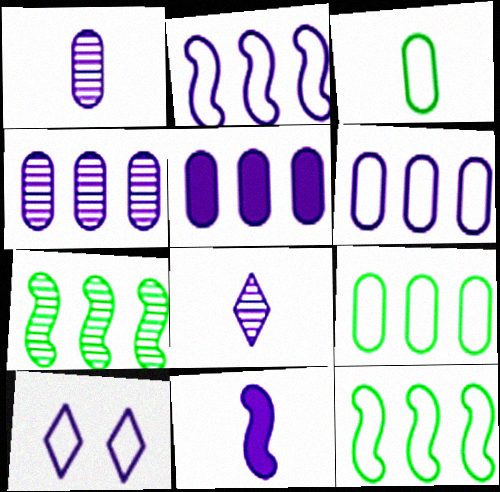[[4, 5, 6], 
[4, 10, 11]]